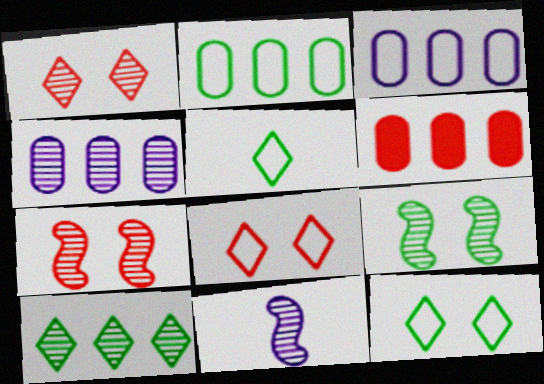[[2, 4, 6], 
[6, 11, 12]]